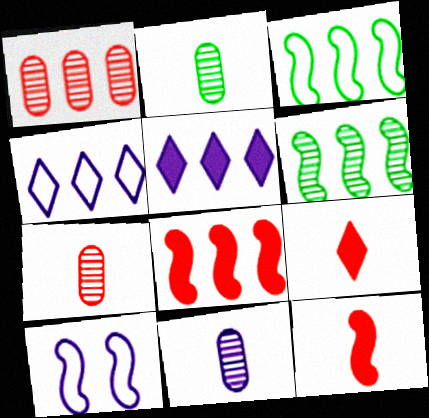[[1, 3, 5], 
[2, 7, 11], 
[5, 10, 11], 
[6, 10, 12]]